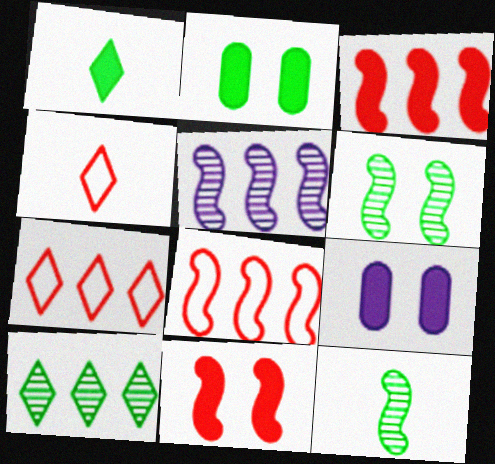[[1, 3, 9], 
[2, 4, 5], 
[7, 9, 12]]